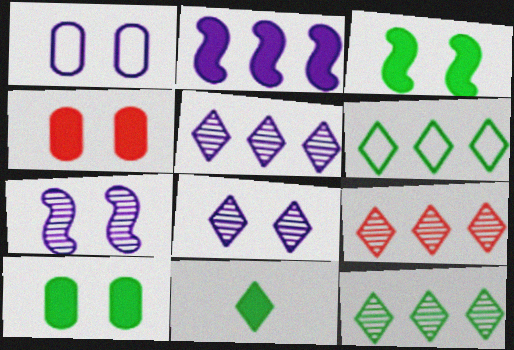[[2, 4, 11], 
[5, 9, 12]]